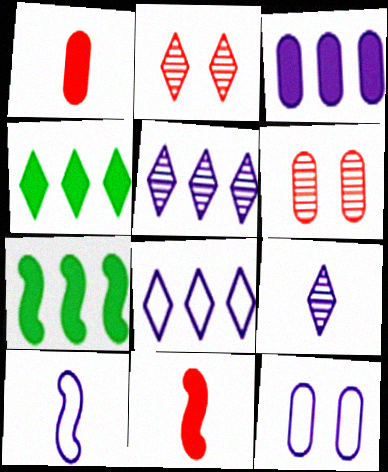[[4, 6, 10], 
[8, 10, 12]]